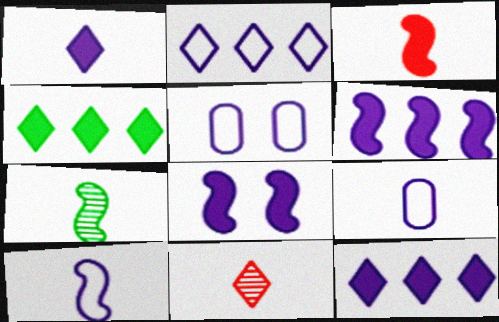[[2, 5, 10], 
[3, 7, 10]]